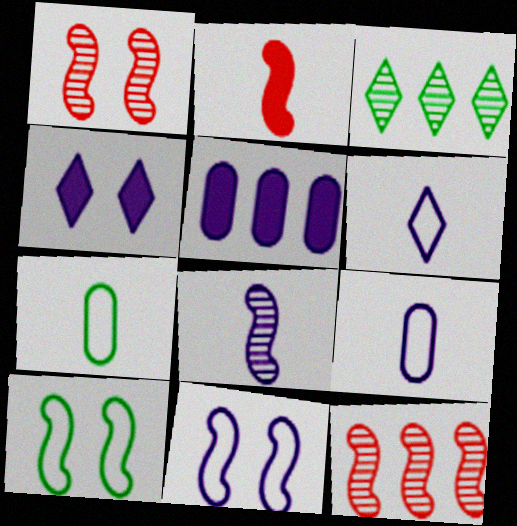[[4, 7, 12]]